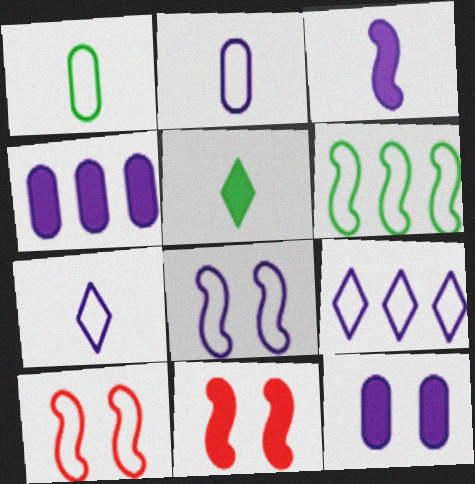[[1, 9, 10], 
[2, 8, 9], 
[4, 5, 11]]